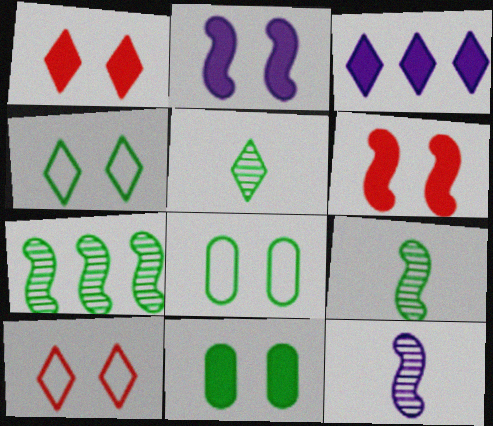[[1, 2, 11], 
[3, 5, 10]]